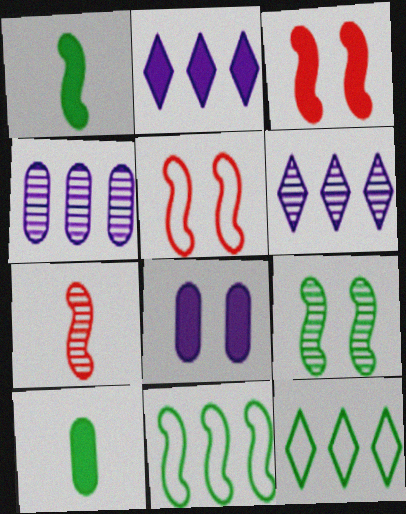[[1, 9, 11], 
[2, 3, 10], 
[5, 6, 10], 
[7, 8, 12], 
[9, 10, 12]]